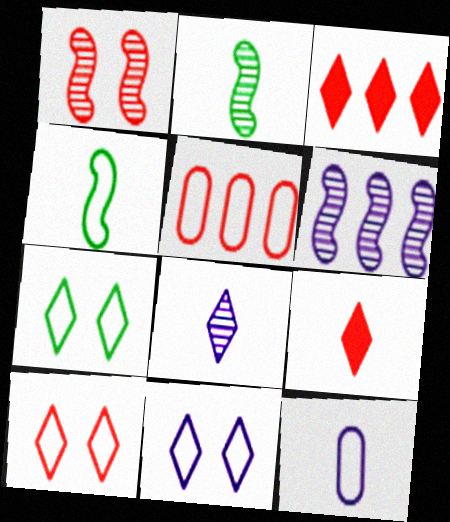[[1, 2, 6], 
[1, 5, 9], 
[2, 9, 12], 
[3, 7, 8], 
[4, 5, 11], 
[7, 10, 11]]